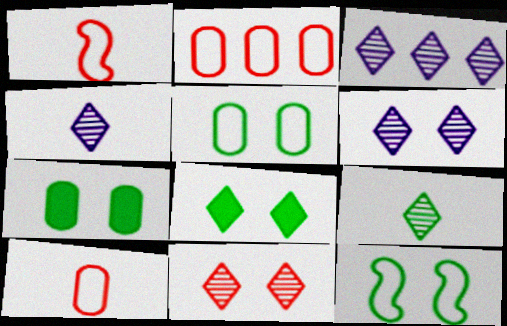[[1, 3, 7], 
[3, 4, 6], 
[3, 9, 11]]